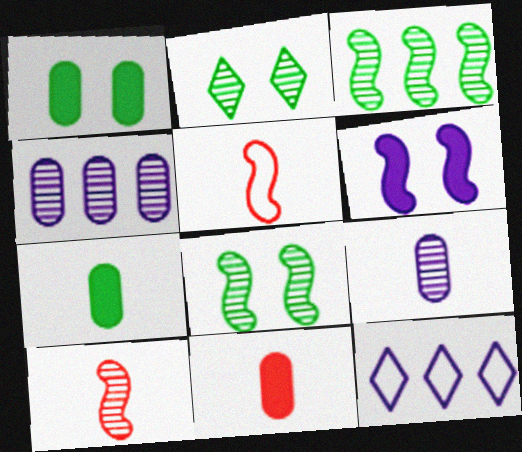[[1, 10, 12], 
[2, 4, 10], 
[3, 5, 6], 
[6, 9, 12], 
[8, 11, 12]]